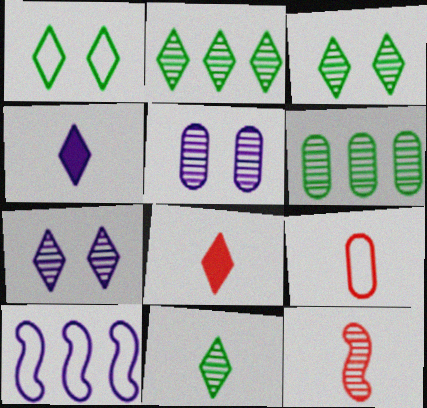[[1, 9, 10], 
[2, 3, 11], 
[2, 5, 12], 
[4, 5, 10], 
[6, 7, 12], 
[8, 9, 12]]